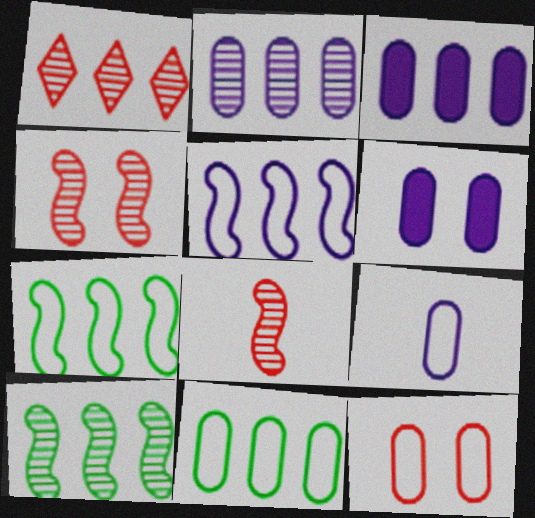[[1, 2, 10], 
[1, 3, 7], 
[2, 6, 9], 
[9, 11, 12]]